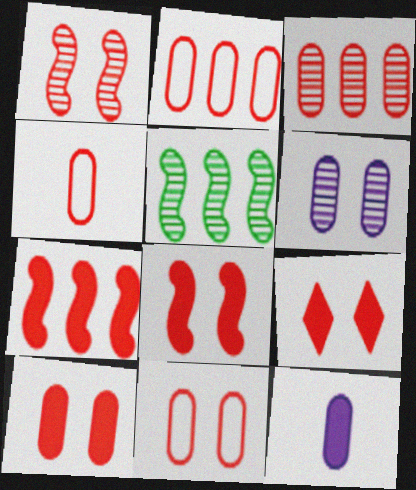[[1, 9, 11], 
[2, 4, 11], 
[3, 4, 10], 
[8, 9, 10]]